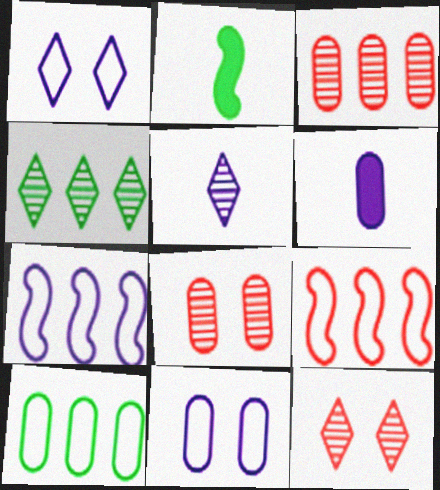[[1, 2, 3], 
[4, 5, 12], 
[6, 8, 10]]